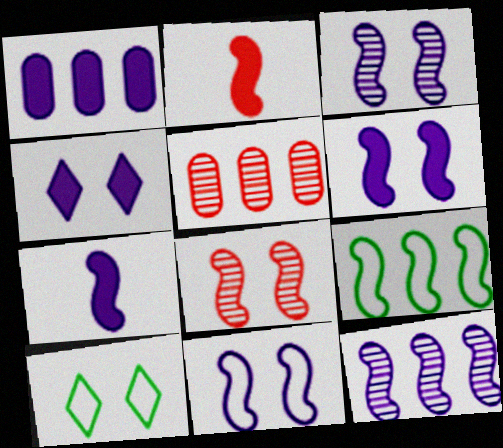[[1, 4, 7], 
[2, 3, 9], 
[3, 6, 11], 
[5, 7, 10], 
[7, 8, 9], 
[7, 11, 12]]